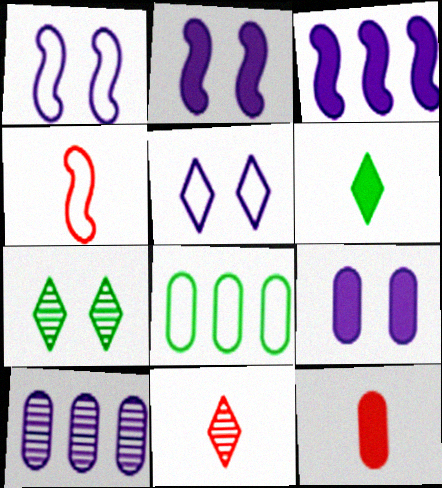[[2, 8, 11], 
[4, 5, 8], 
[4, 11, 12]]